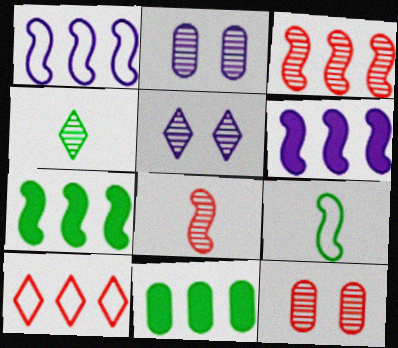[[1, 3, 7], 
[2, 3, 4]]